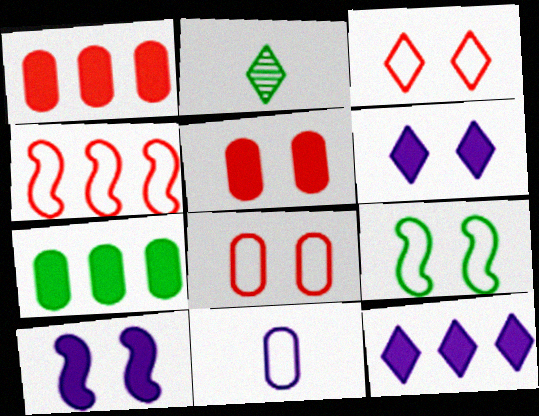[[2, 3, 12], 
[2, 7, 9]]